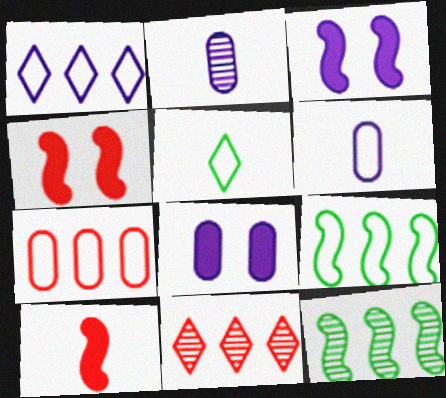[[1, 2, 3], 
[1, 7, 9], 
[2, 5, 10]]